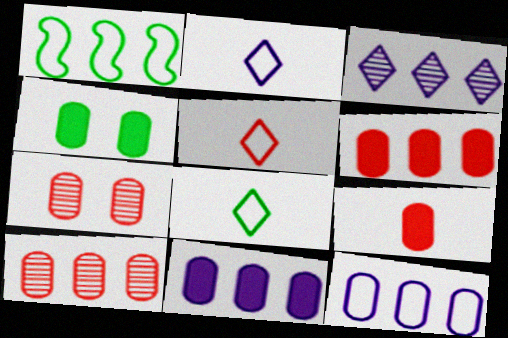[[1, 3, 6], 
[2, 5, 8], 
[4, 9, 11]]